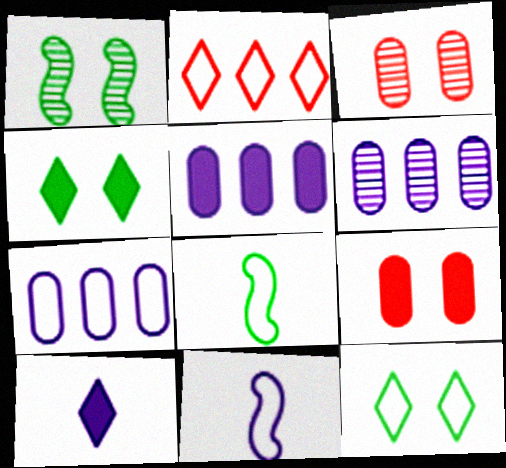[[5, 6, 7]]